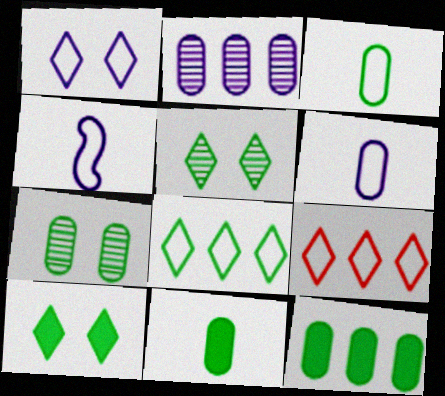[[3, 7, 12]]